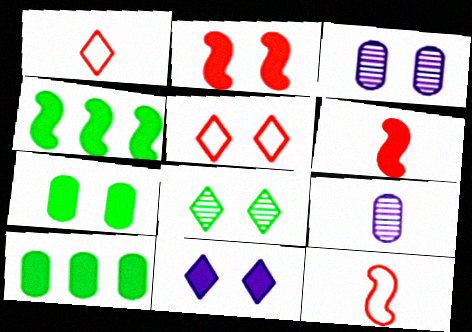[[1, 3, 4], 
[2, 7, 11], 
[4, 5, 9], 
[5, 8, 11], 
[6, 10, 11]]